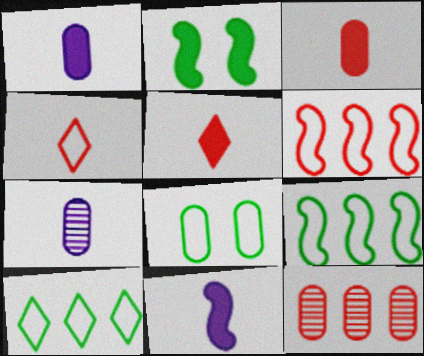[[1, 8, 12]]